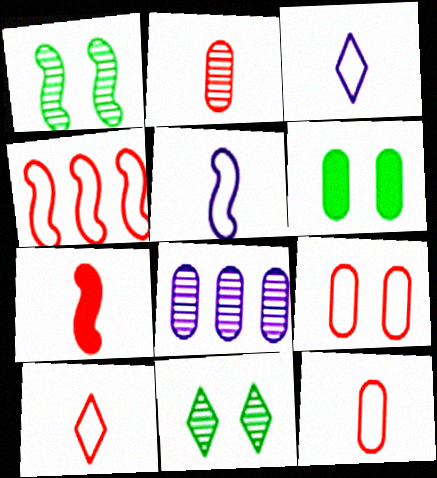[[2, 7, 10], 
[4, 9, 10], 
[6, 8, 12]]